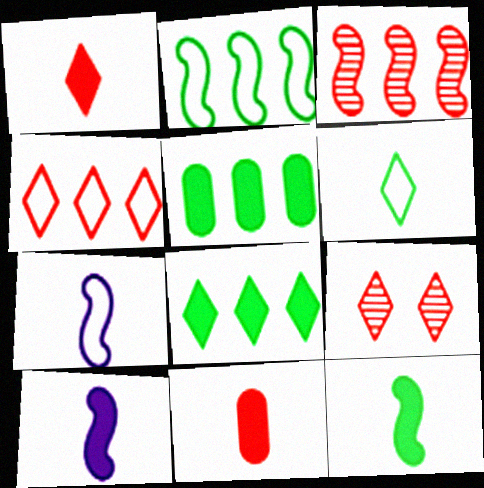[[1, 4, 9], 
[5, 7, 9]]